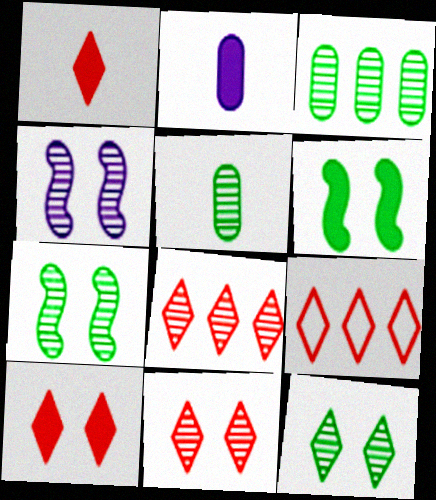[[1, 9, 11], 
[2, 7, 9], 
[4, 5, 8]]